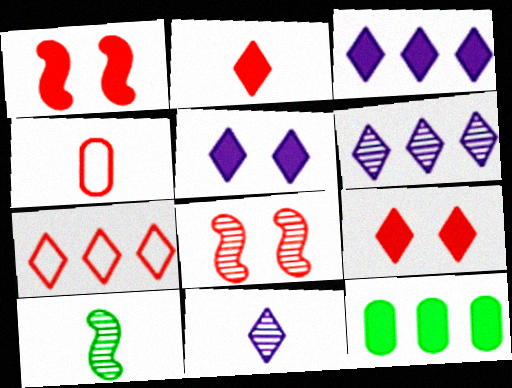[]